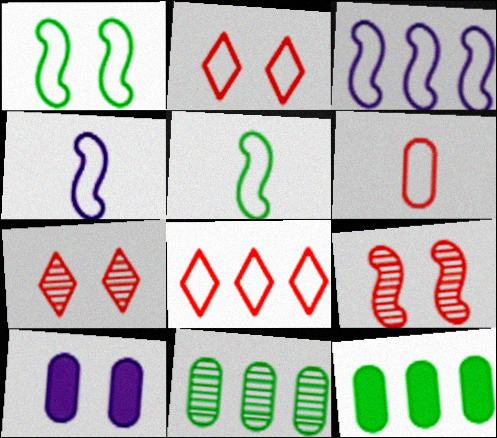[[1, 7, 10], 
[4, 7, 12], 
[6, 10, 11]]